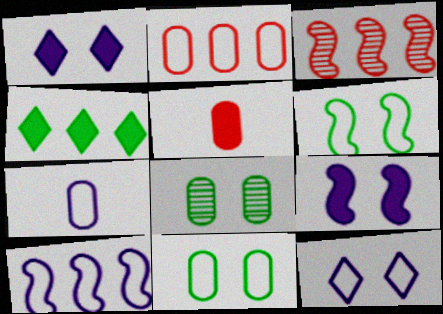[[2, 7, 11], 
[4, 5, 9], 
[7, 10, 12]]